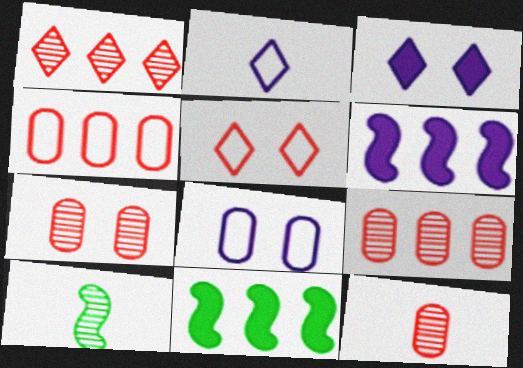[[2, 7, 11], 
[3, 4, 10], 
[7, 9, 12]]